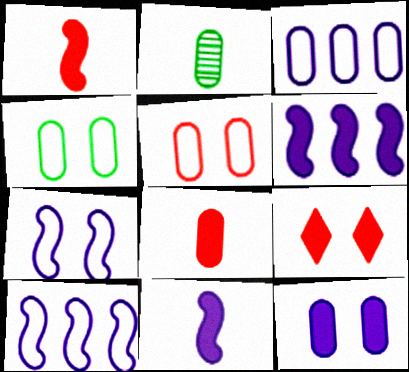[[2, 9, 10]]